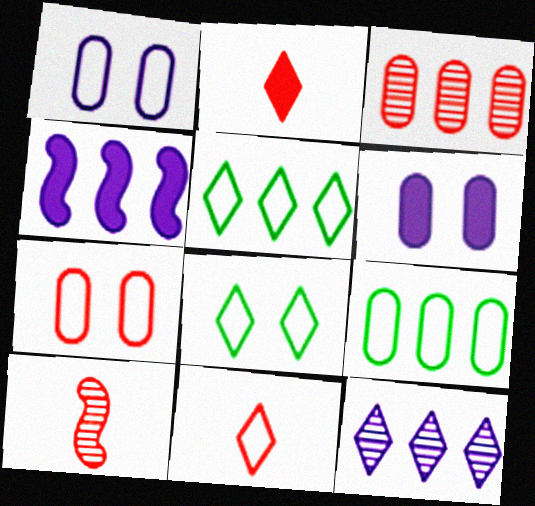[[2, 8, 12], 
[3, 4, 5], 
[5, 6, 10]]